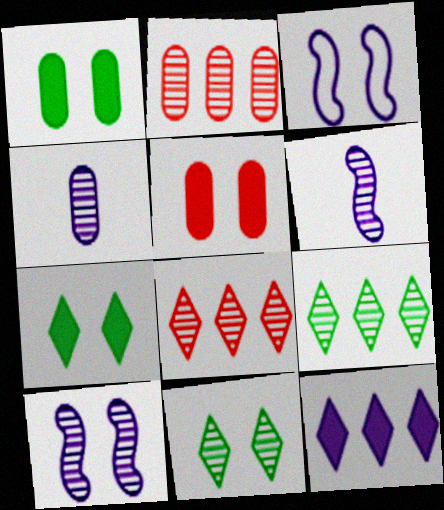[[2, 6, 11], 
[3, 4, 12], 
[3, 5, 11]]